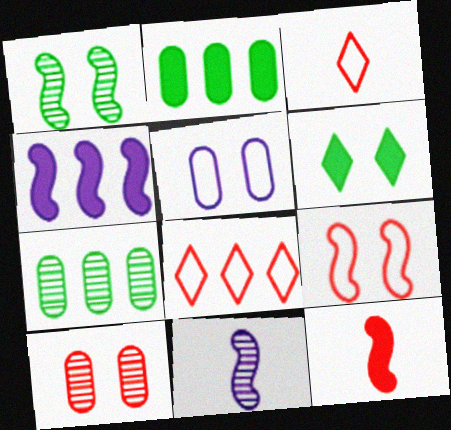[[4, 7, 8], 
[8, 10, 12]]